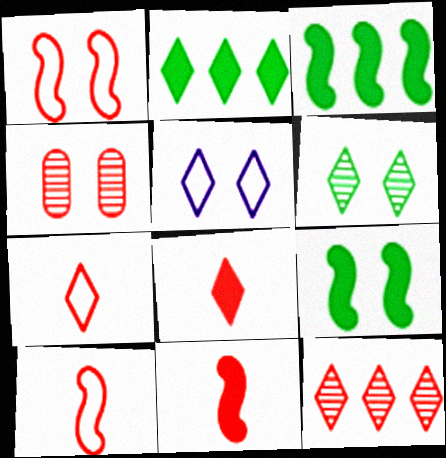[[4, 5, 9]]